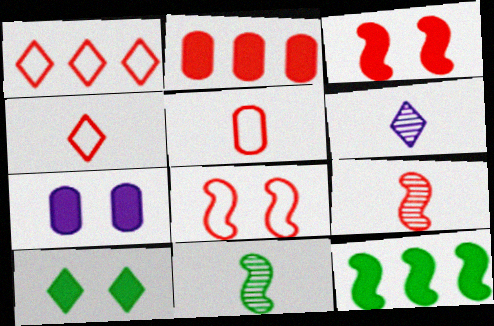[[1, 5, 8], 
[1, 6, 10], 
[1, 7, 11], 
[3, 7, 10]]